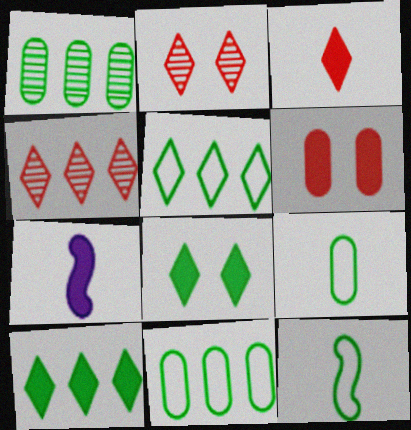[[1, 8, 12], 
[2, 7, 11], 
[6, 7, 10]]